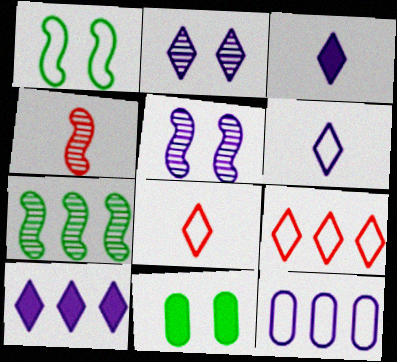[[1, 8, 12], 
[2, 6, 10], 
[3, 5, 12], 
[4, 5, 7]]